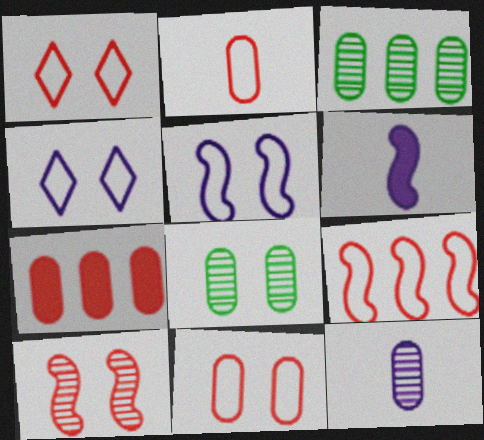[[1, 2, 9], 
[1, 3, 6]]